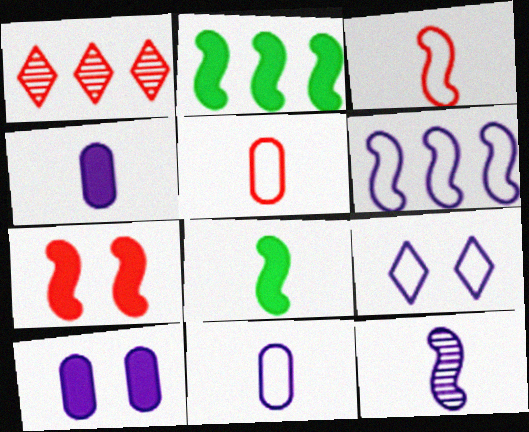[[1, 5, 7], 
[3, 8, 12], 
[6, 9, 11]]